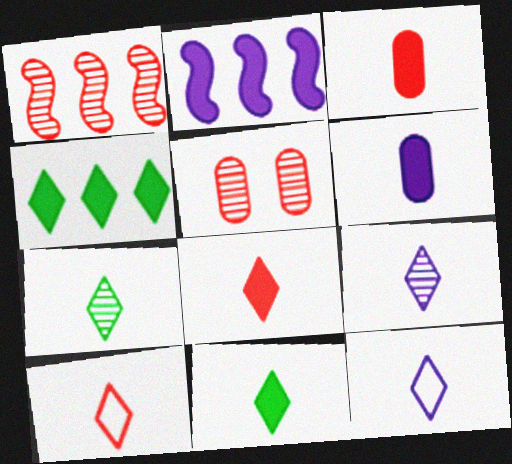[[7, 8, 12], 
[9, 10, 11]]